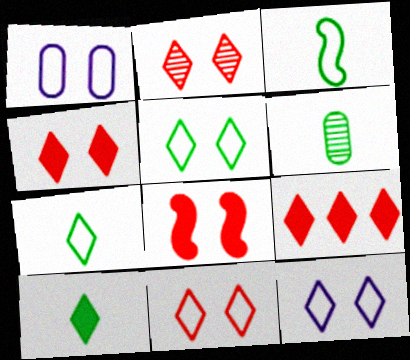[[2, 4, 11], 
[3, 6, 10], 
[5, 11, 12]]